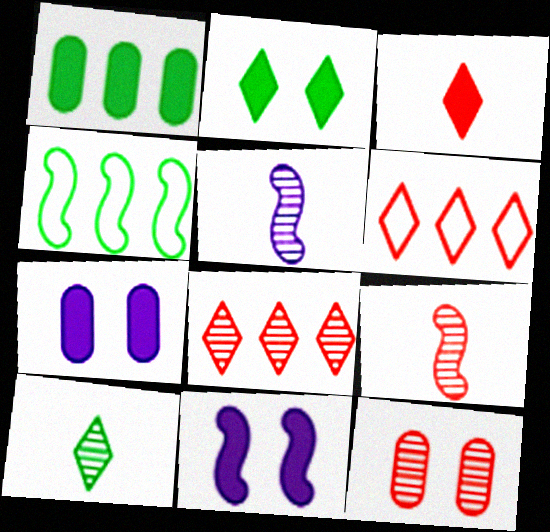[[1, 3, 11], 
[4, 9, 11], 
[8, 9, 12]]